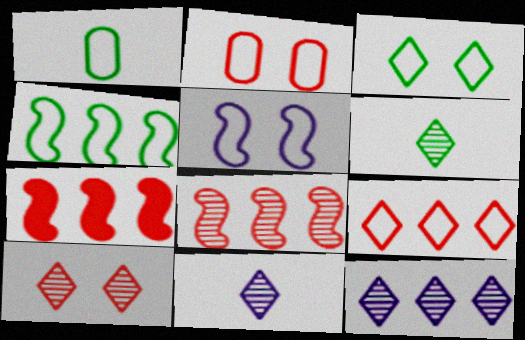[[1, 3, 4], 
[1, 5, 9], 
[2, 3, 5], 
[6, 10, 12]]